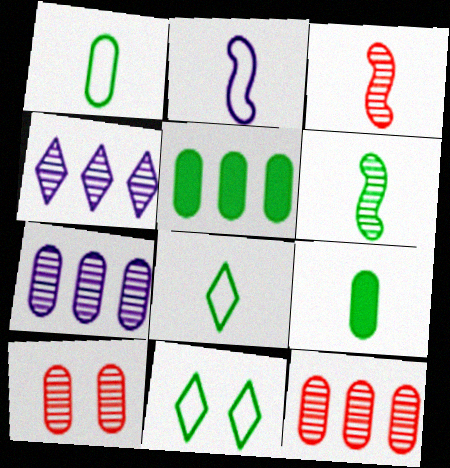[[4, 6, 10], 
[5, 6, 11], 
[6, 8, 9]]